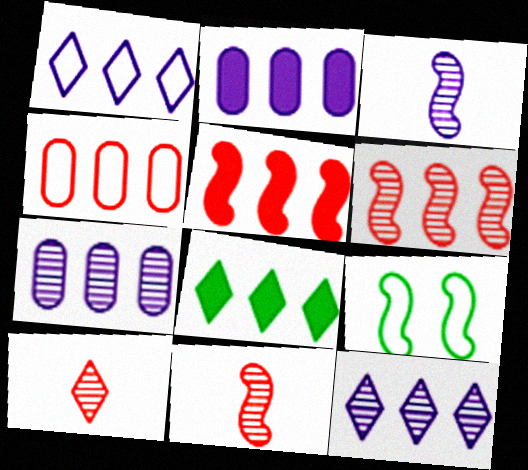[[2, 5, 8], 
[2, 9, 10], 
[3, 5, 9]]